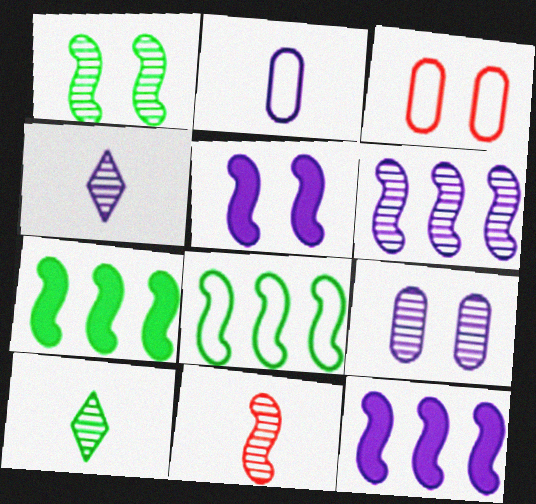[[1, 6, 11], 
[3, 4, 7], 
[3, 10, 12], 
[4, 6, 9], 
[5, 8, 11]]